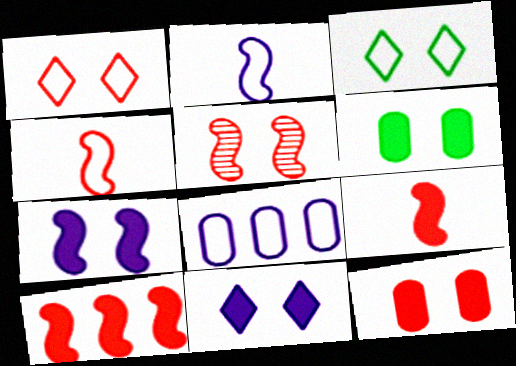[[1, 5, 12], 
[3, 4, 8], 
[4, 5, 10]]